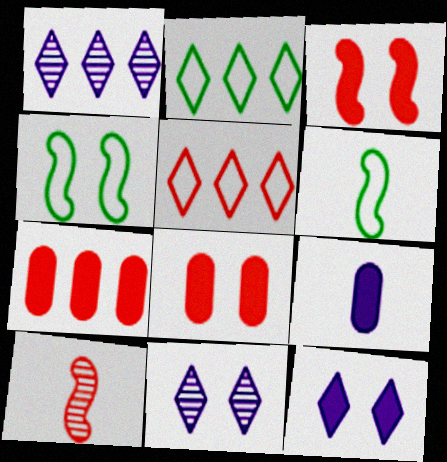[[1, 6, 8], 
[4, 8, 11], 
[5, 8, 10], 
[6, 7, 11]]